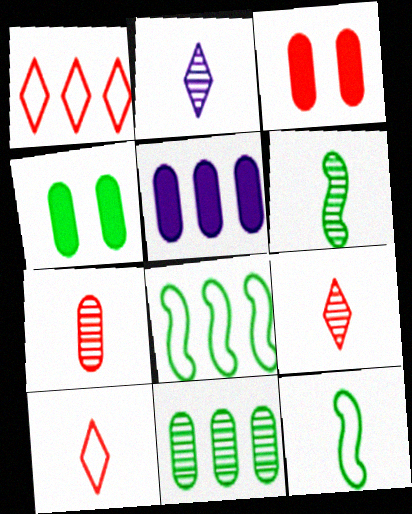[[2, 3, 8], 
[2, 6, 7]]